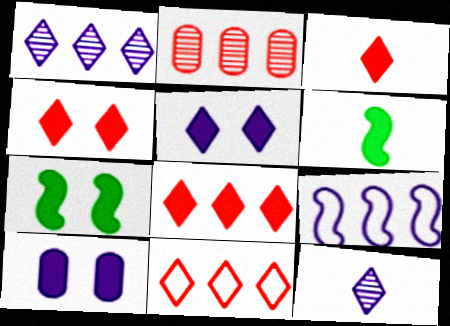[[3, 4, 8], 
[4, 7, 10], 
[6, 8, 10], 
[9, 10, 12]]